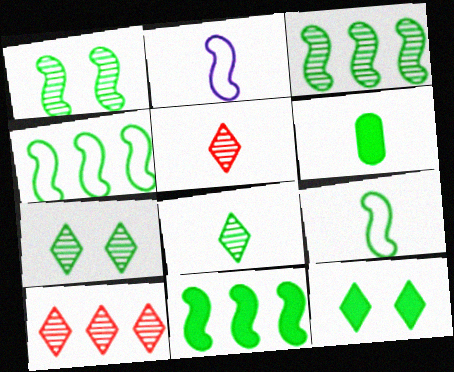[[1, 9, 11], 
[2, 5, 6], 
[3, 4, 11], 
[4, 6, 7], 
[6, 8, 9], 
[6, 11, 12]]